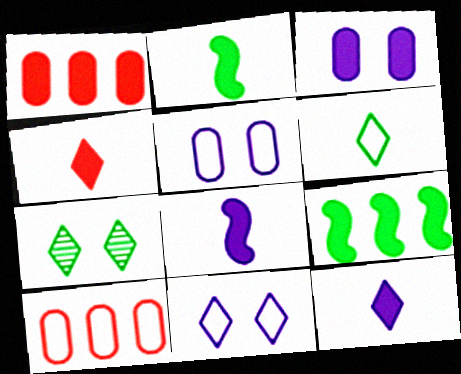[[3, 4, 9], 
[7, 8, 10]]